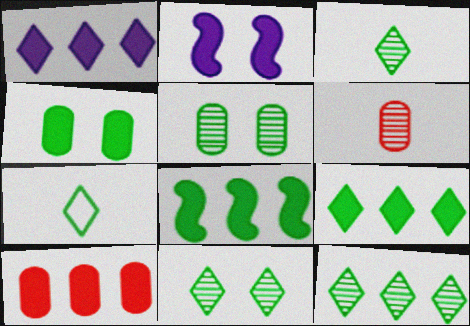[[1, 8, 10], 
[3, 11, 12], 
[5, 7, 8], 
[7, 9, 11]]